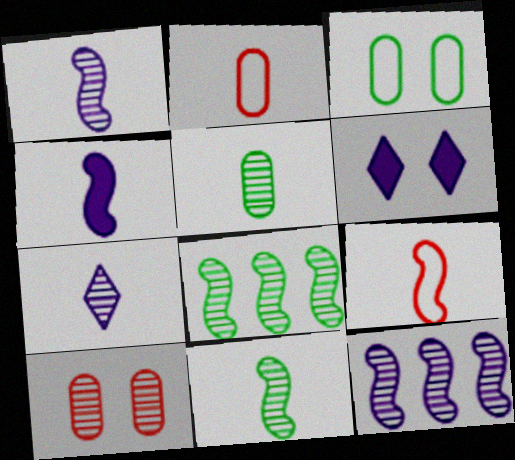[[2, 6, 8], 
[4, 9, 11], 
[7, 8, 10]]